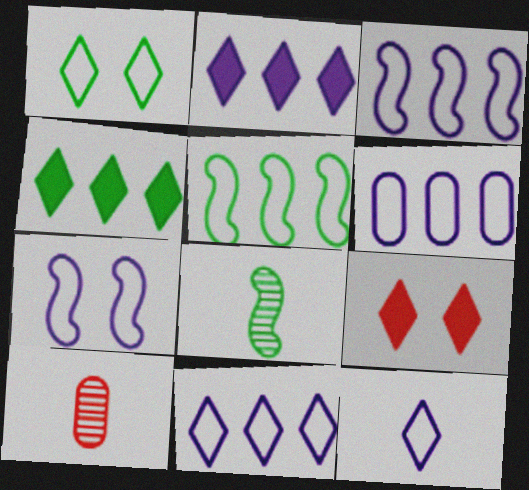[[3, 6, 11], 
[4, 7, 10], 
[6, 7, 12], 
[6, 8, 9]]